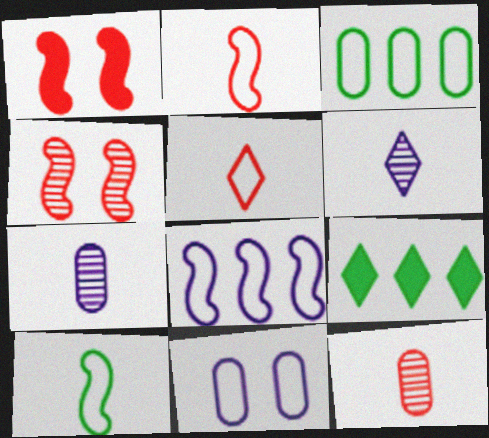[[1, 3, 6]]